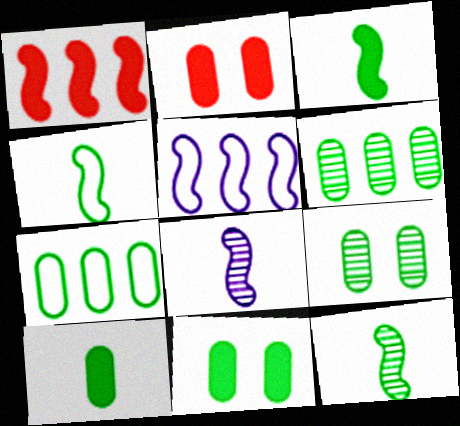[[3, 4, 12], 
[7, 9, 10]]